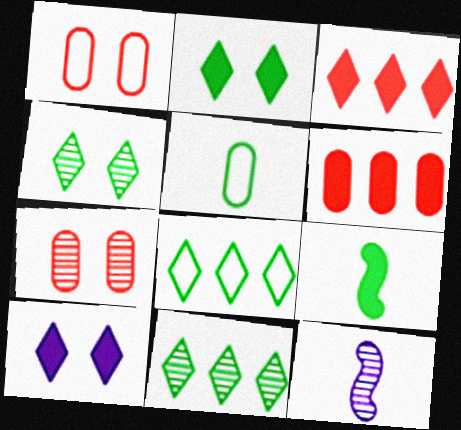[[6, 9, 10], 
[7, 11, 12]]